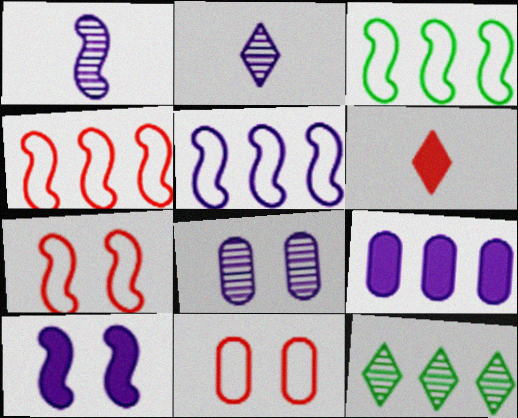[[1, 5, 10], 
[3, 4, 5], 
[3, 6, 8], 
[4, 9, 12]]